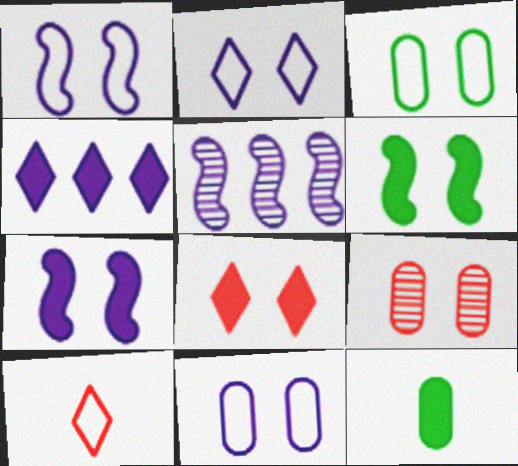[[1, 2, 11], 
[2, 6, 9]]